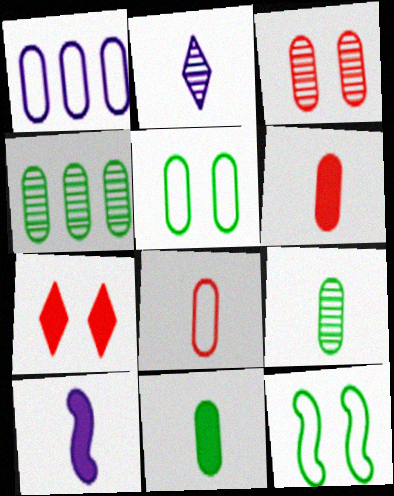[[1, 3, 11], 
[1, 5, 8], 
[4, 5, 11]]